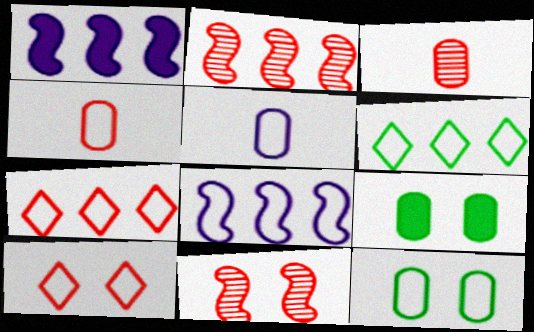[]